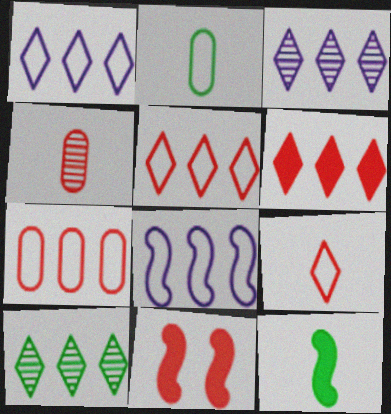[[1, 6, 10], 
[2, 3, 11], 
[4, 5, 11]]